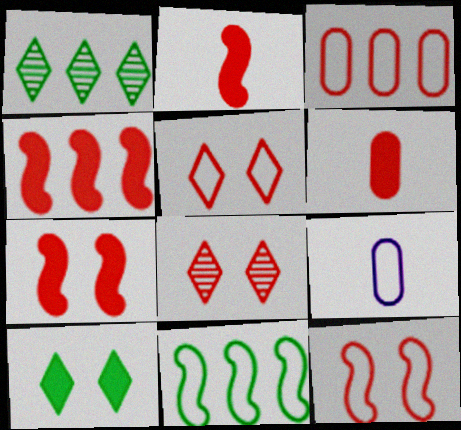[[1, 7, 9], 
[2, 3, 8], 
[2, 4, 7], 
[5, 9, 11]]